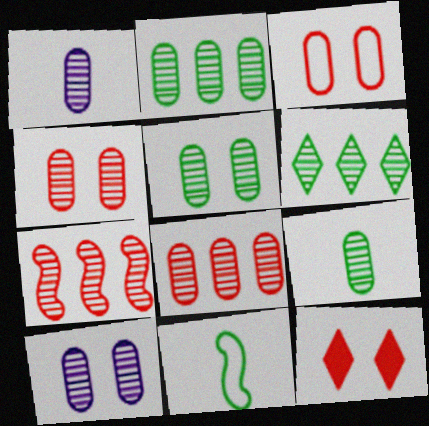[[1, 2, 4], 
[1, 5, 8], 
[2, 5, 9], 
[4, 5, 10], 
[8, 9, 10]]